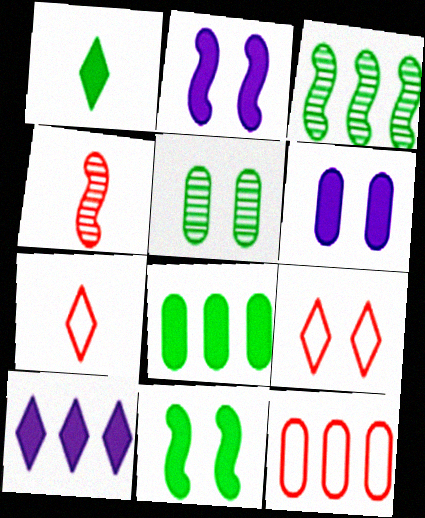[[1, 8, 11], 
[2, 5, 9], 
[3, 6, 7], 
[3, 10, 12]]